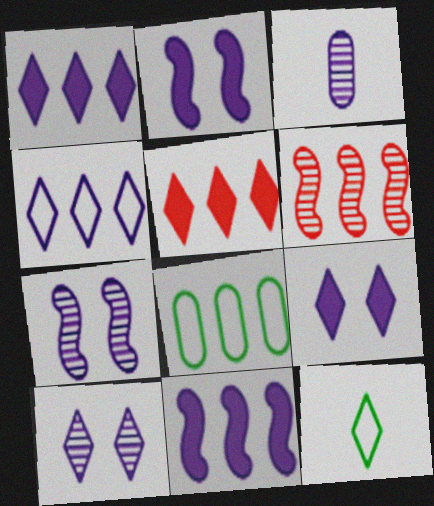[[1, 6, 8], 
[2, 3, 4], 
[5, 10, 12]]